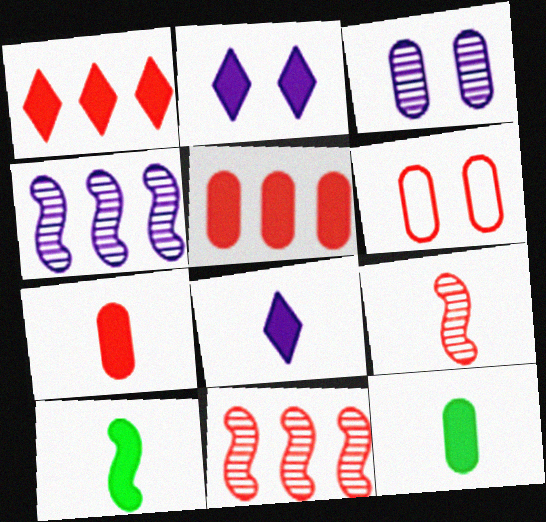[[1, 6, 9], 
[2, 5, 10], 
[7, 8, 10]]